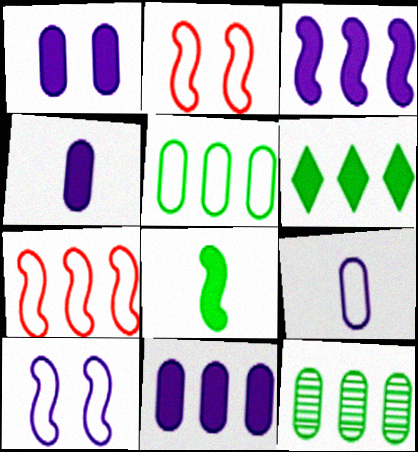[[1, 4, 11]]